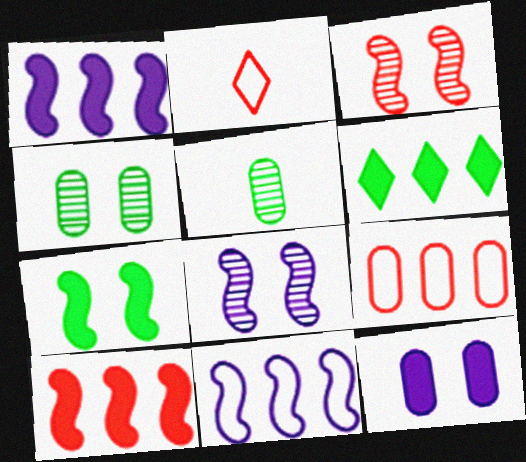[[1, 2, 4], 
[5, 9, 12]]